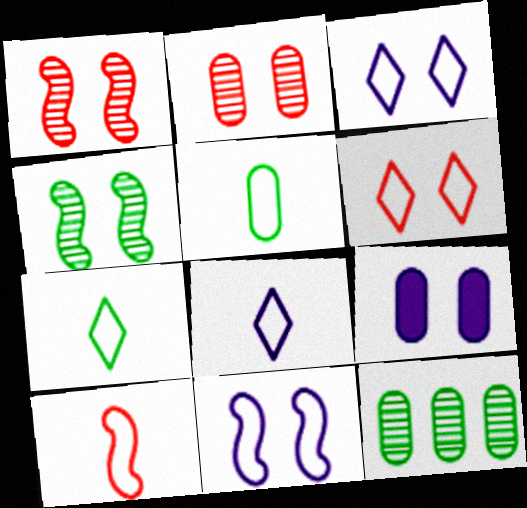[[4, 6, 9], 
[5, 8, 10]]